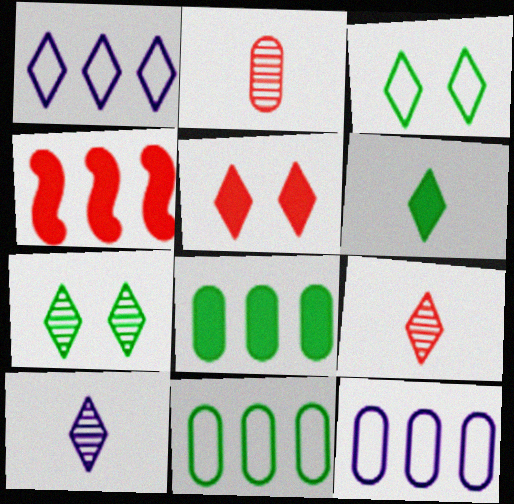[]